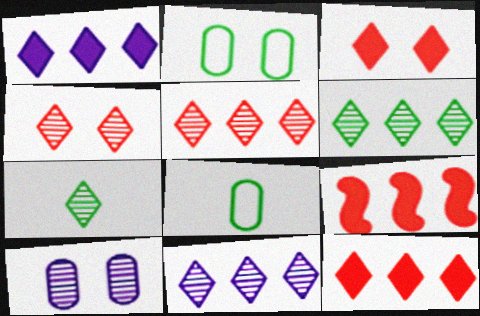[[4, 7, 11], 
[5, 6, 11]]